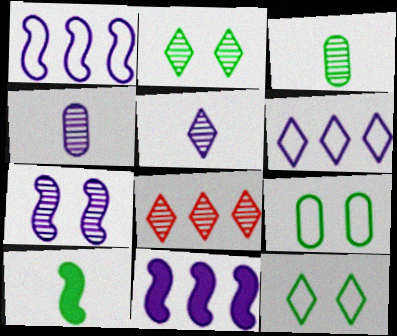[[2, 5, 8], 
[3, 7, 8]]